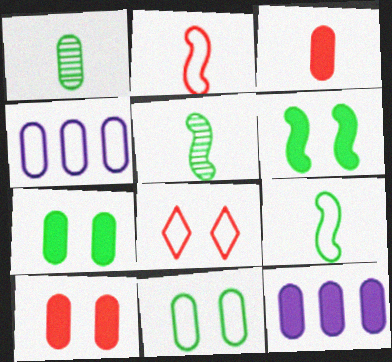[[1, 4, 10], 
[3, 7, 12], 
[4, 8, 9], 
[5, 8, 12]]